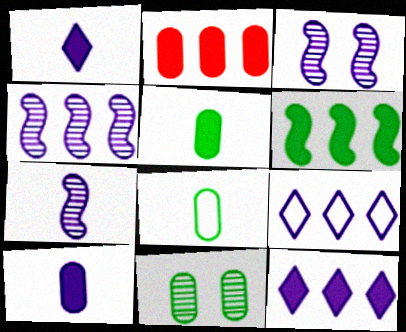[[2, 6, 12], 
[3, 4, 7], 
[3, 9, 10]]